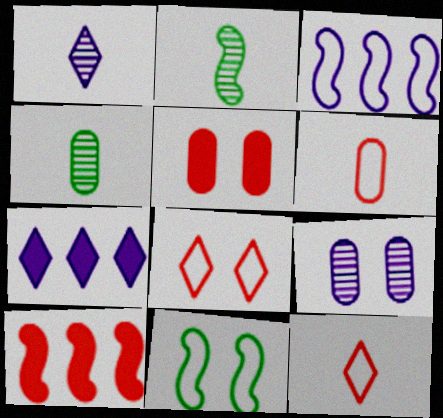[]